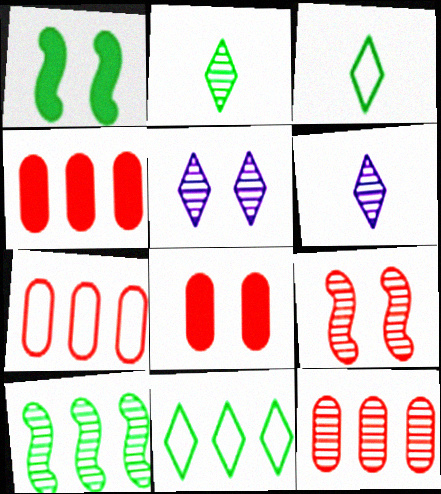[[1, 6, 7], 
[4, 7, 12]]